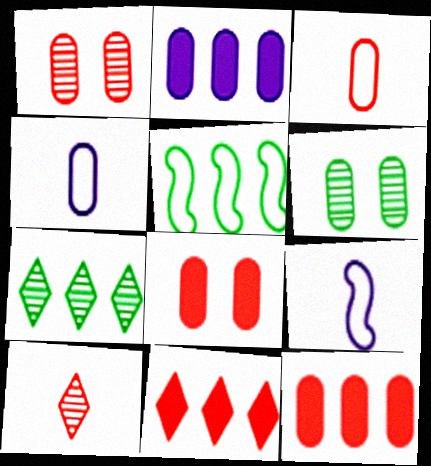[[1, 3, 12], 
[2, 3, 6], 
[4, 6, 12], 
[6, 9, 11], 
[7, 8, 9]]